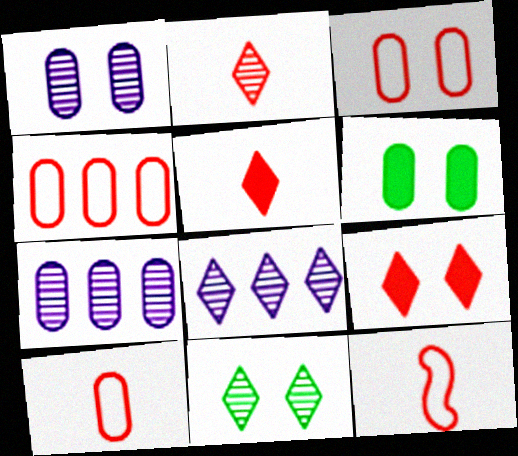[[1, 3, 6], 
[2, 8, 11], 
[3, 4, 10], 
[6, 7, 10], 
[6, 8, 12]]